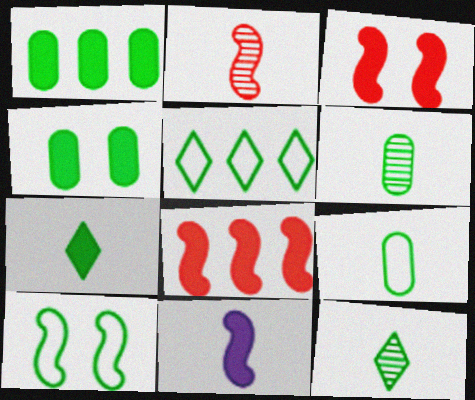[[1, 10, 12], 
[5, 9, 10]]